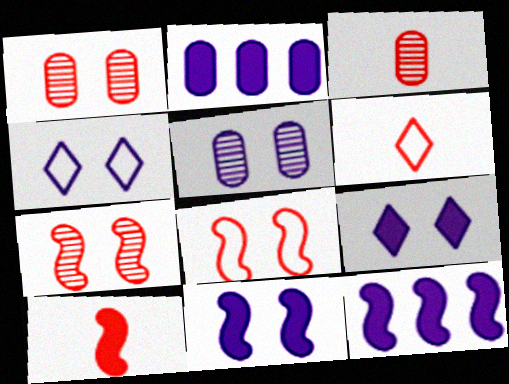[[3, 6, 10], 
[4, 5, 11]]